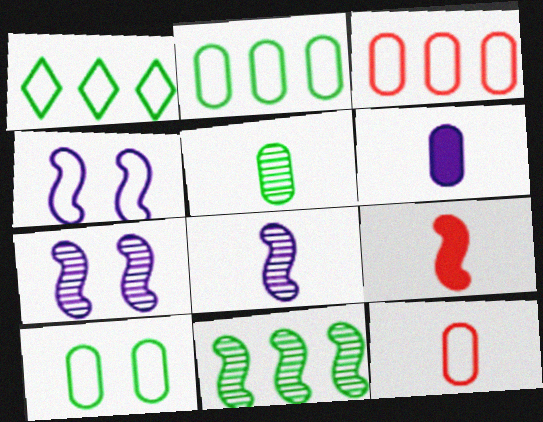[[1, 4, 12], 
[4, 9, 11], 
[5, 6, 12]]